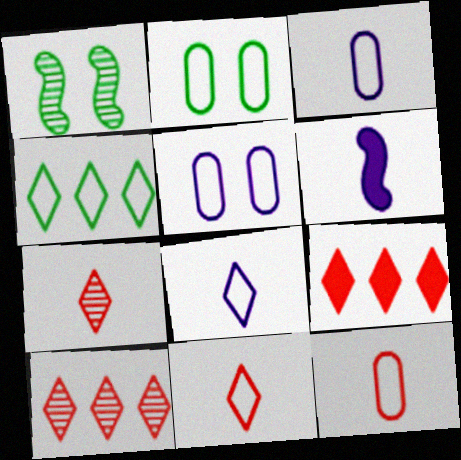[[1, 3, 9], 
[2, 6, 10]]